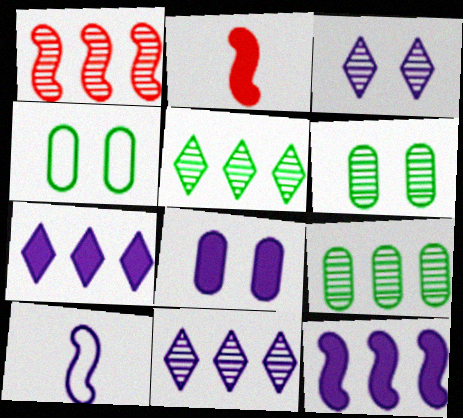[[1, 9, 11], 
[2, 4, 11], 
[8, 10, 11]]